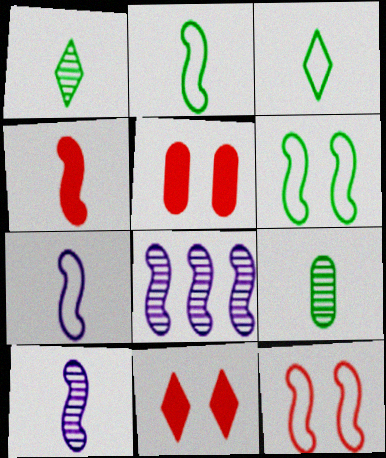[[2, 4, 10], 
[3, 5, 8], 
[4, 6, 8]]